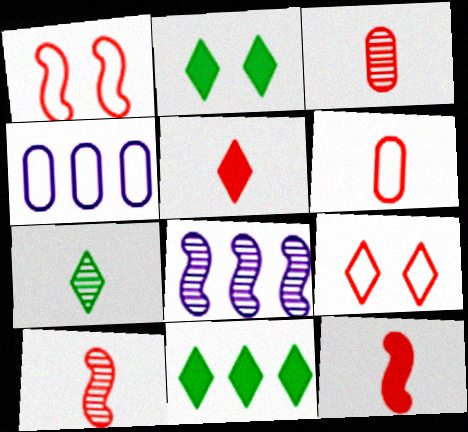[[2, 4, 10], 
[2, 6, 8], 
[5, 6, 10]]